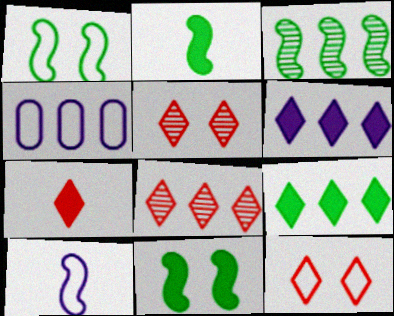[[1, 2, 3], 
[2, 4, 5], 
[7, 8, 12]]